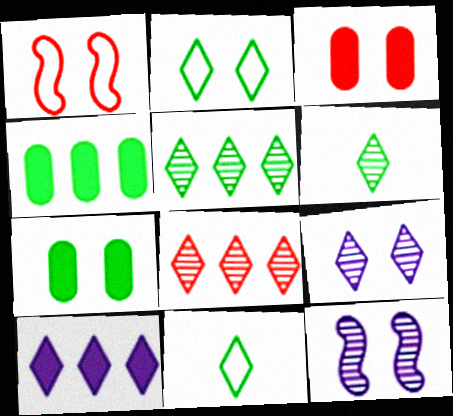[[1, 7, 9], 
[2, 3, 12], 
[6, 8, 9]]